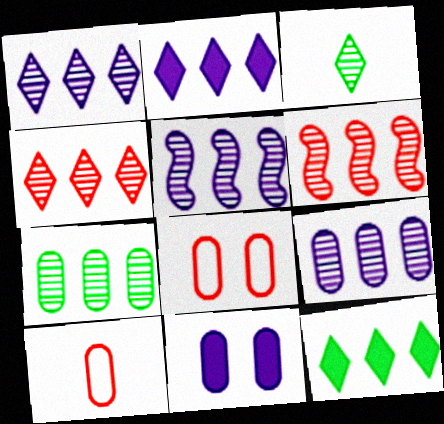[[1, 5, 9], 
[1, 6, 7], 
[4, 5, 7], 
[7, 10, 11]]